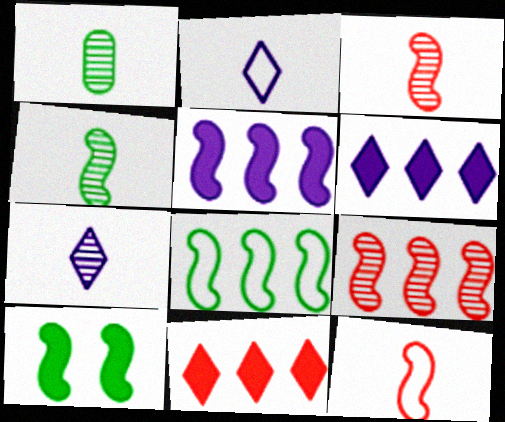[[1, 3, 7], 
[4, 8, 10], 
[5, 8, 9]]